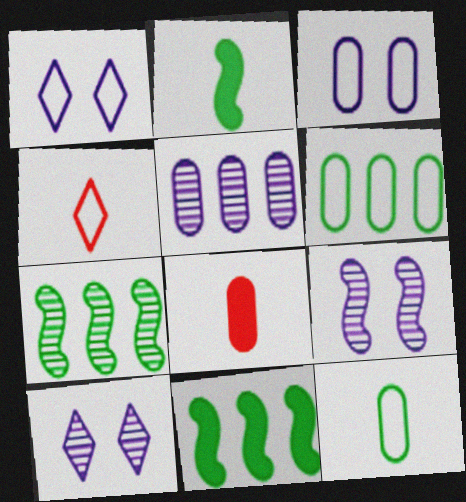[[1, 7, 8]]